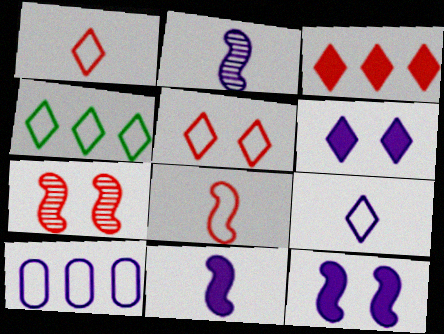[[2, 6, 10], 
[4, 5, 9]]